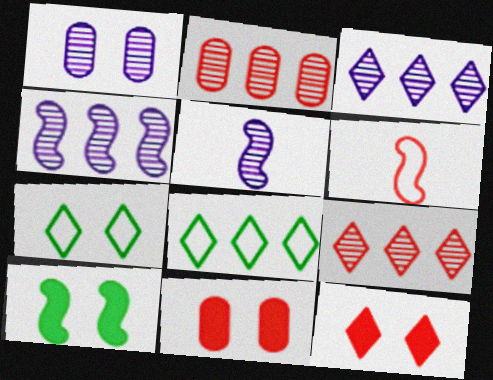[[1, 3, 5], 
[2, 6, 12], 
[4, 6, 10], 
[5, 8, 11], 
[6, 9, 11]]